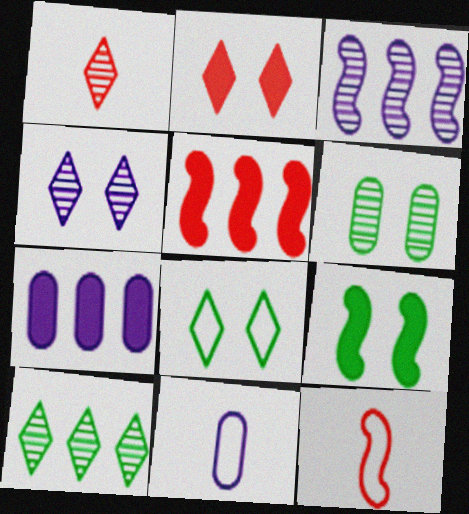[[1, 3, 6], 
[1, 4, 10], 
[2, 4, 8], 
[3, 9, 12], 
[6, 8, 9]]